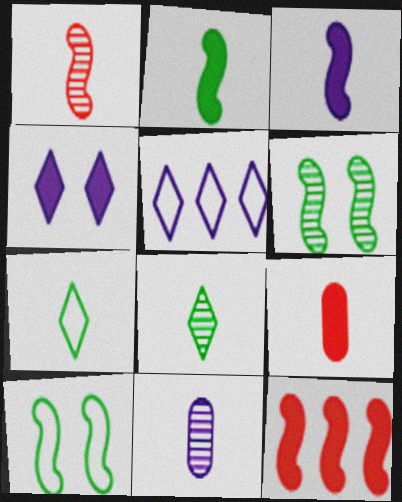[[1, 8, 11], 
[5, 6, 9]]